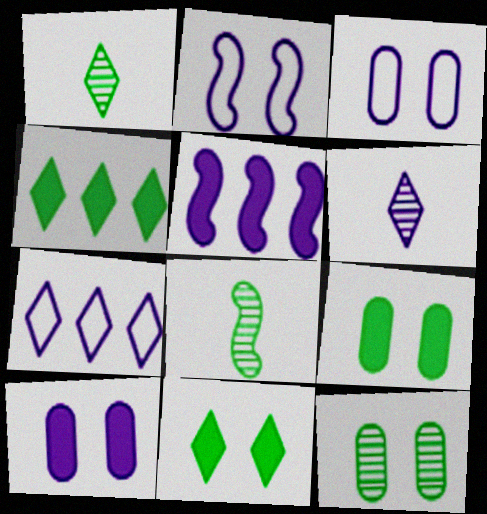[[3, 5, 6]]